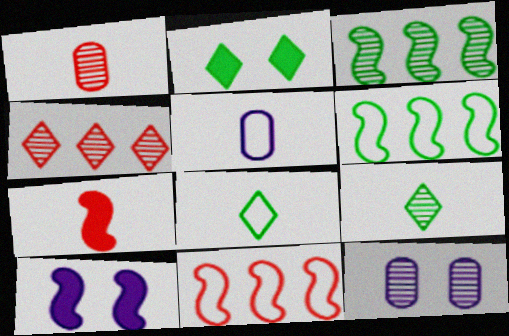[[5, 7, 9]]